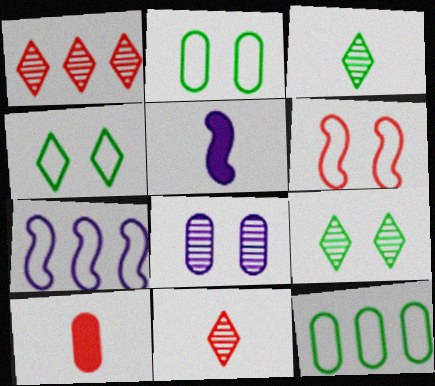[[1, 2, 5], 
[1, 6, 10], 
[7, 9, 10], 
[8, 10, 12]]